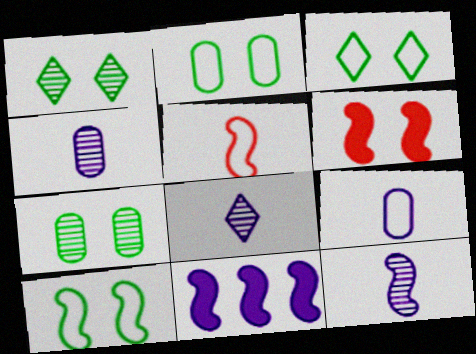[[2, 3, 10], 
[4, 8, 12]]